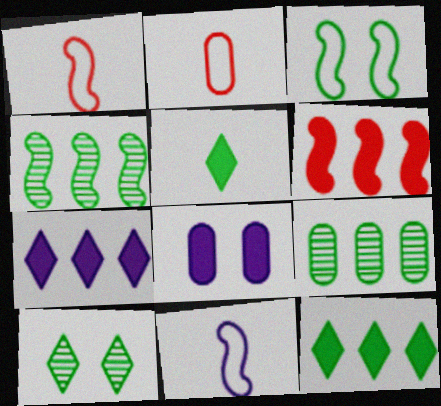[[2, 8, 9], 
[3, 5, 9], 
[5, 6, 8]]